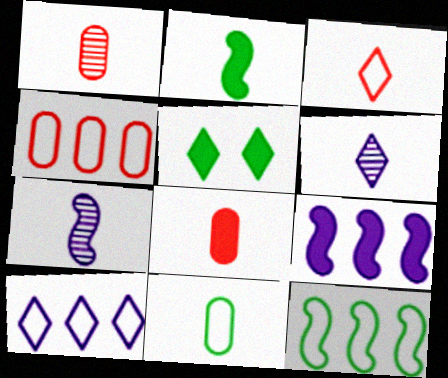[[4, 5, 7], 
[4, 10, 12], 
[5, 8, 9]]